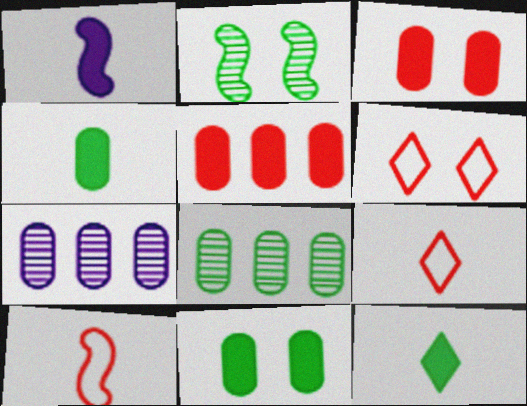[[1, 6, 8]]